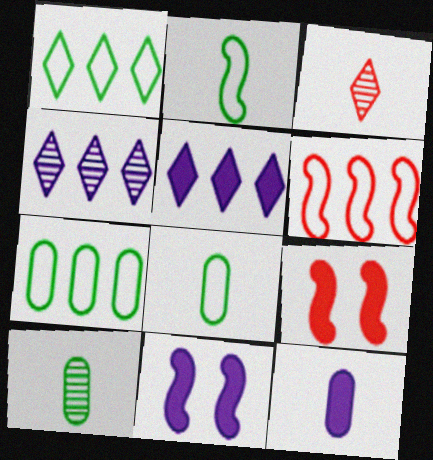[[2, 3, 12], 
[3, 7, 11], 
[4, 8, 9], 
[5, 11, 12]]